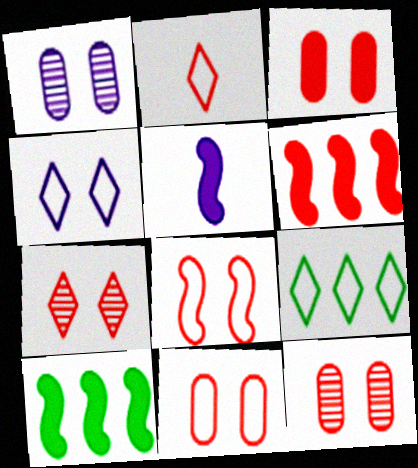[[1, 2, 10], 
[2, 4, 9], 
[2, 6, 12], 
[3, 7, 8], 
[3, 11, 12], 
[5, 9, 12]]